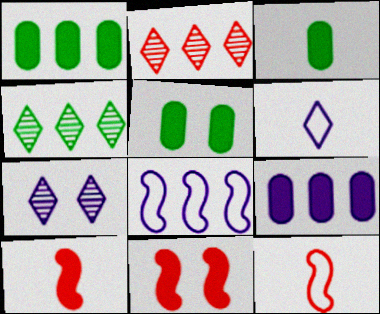[[1, 2, 8], 
[1, 3, 5], 
[1, 7, 12]]